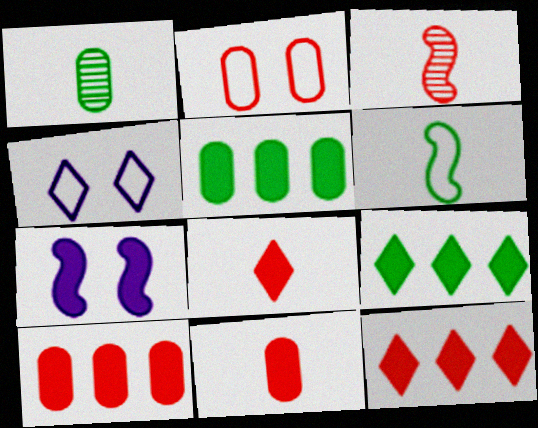[[2, 3, 12], 
[3, 4, 5], 
[5, 7, 8], 
[7, 9, 11]]